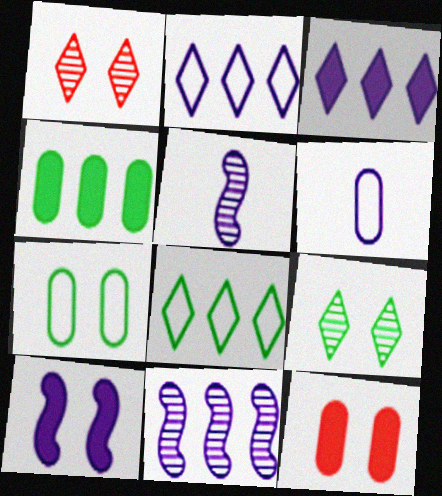[[1, 7, 10], 
[5, 8, 12]]